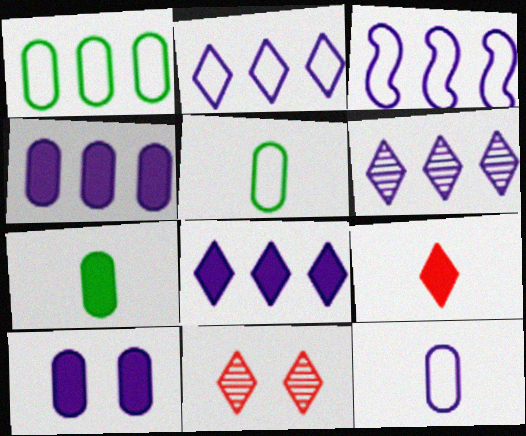[[2, 6, 8], 
[3, 4, 6], 
[3, 7, 11]]